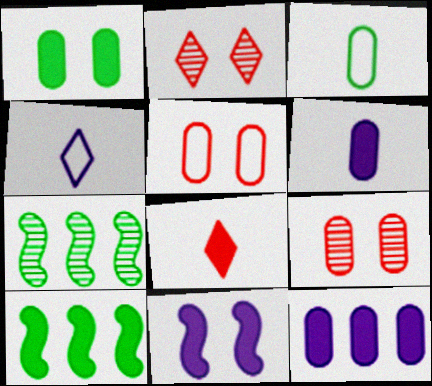[[3, 9, 12], 
[4, 9, 10]]